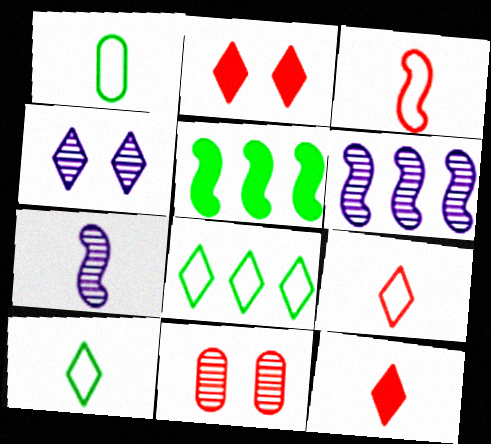[[1, 2, 6], 
[1, 7, 12], 
[4, 8, 12]]